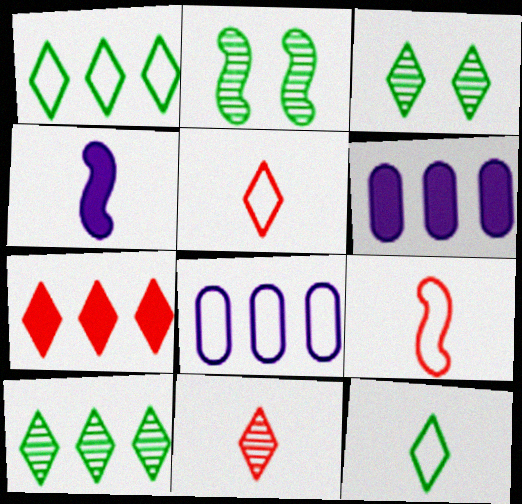[[2, 5, 6], 
[3, 6, 9]]